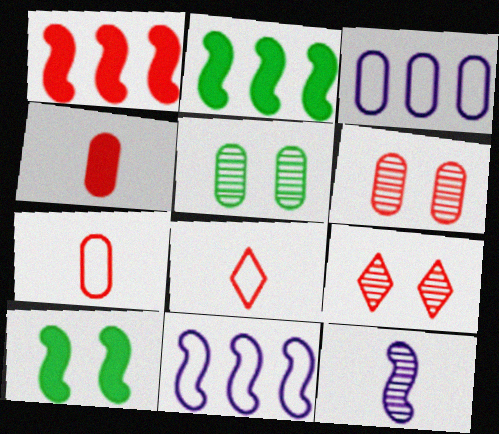[[1, 6, 8], 
[1, 7, 9], 
[3, 4, 5]]